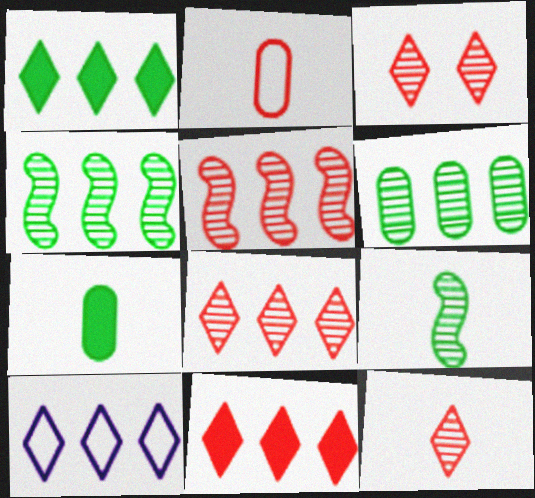[[1, 8, 10], 
[3, 8, 12]]